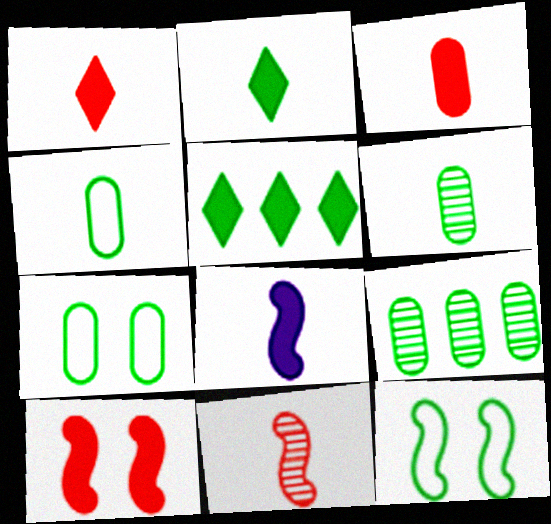[[2, 3, 8], 
[2, 9, 12], 
[5, 6, 12]]